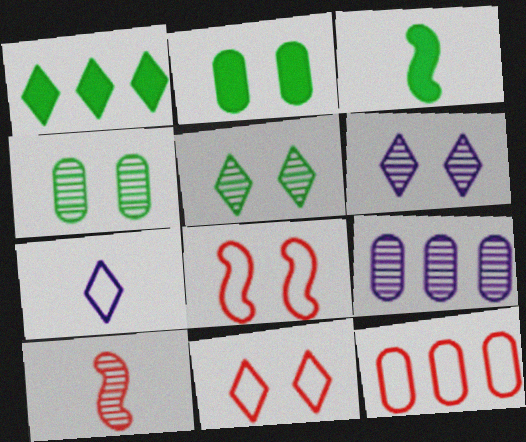[[1, 2, 3], 
[2, 6, 8], 
[3, 6, 12], 
[3, 9, 11], 
[5, 9, 10]]